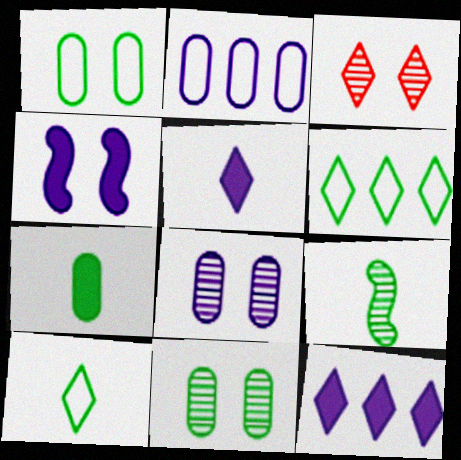[[1, 3, 4], 
[3, 5, 6], 
[3, 10, 12], 
[7, 9, 10]]